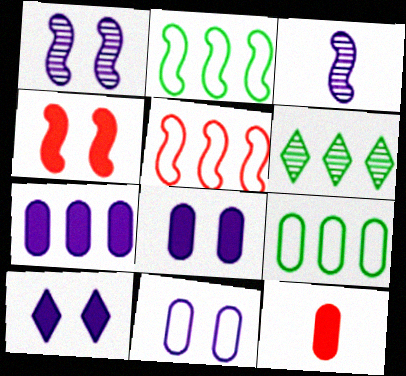[[1, 10, 11], 
[2, 3, 4], 
[5, 6, 7]]